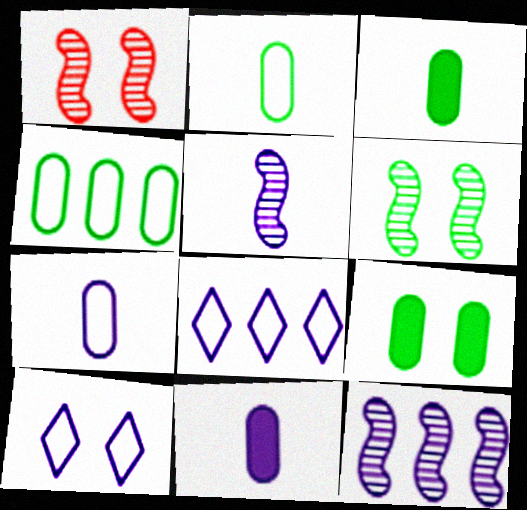[[1, 3, 8], 
[1, 9, 10], 
[10, 11, 12]]